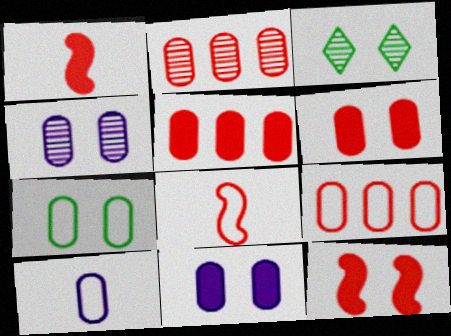[[2, 5, 9], 
[4, 6, 7], 
[7, 9, 10]]